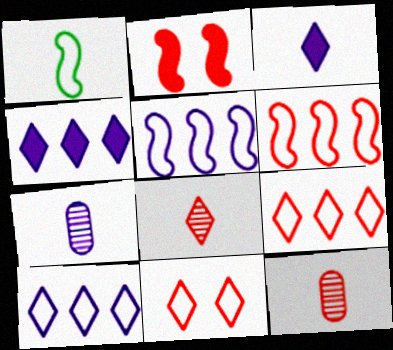[[1, 3, 12], 
[2, 9, 12]]